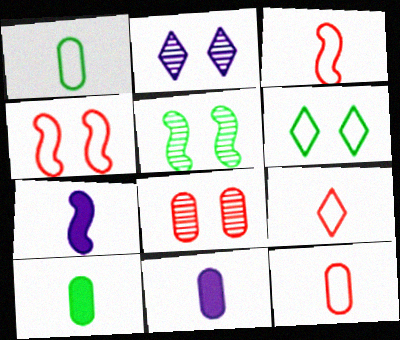[[2, 5, 8], 
[3, 9, 12]]